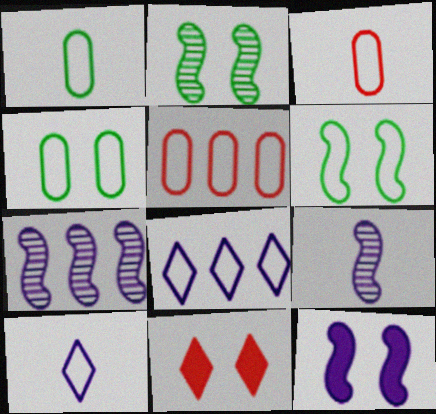[[1, 7, 11], 
[3, 6, 8], 
[5, 6, 10]]